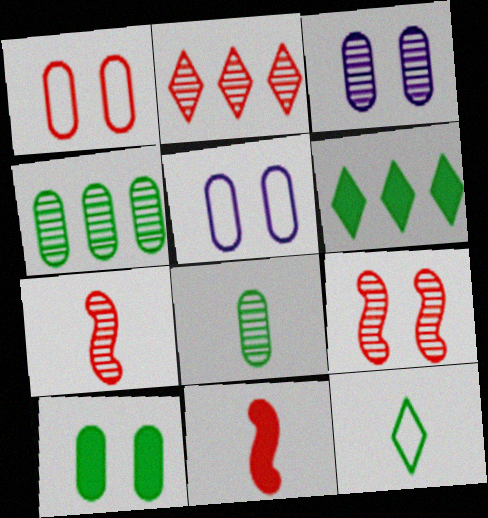[[1, 2, 11], 
[1, 3, 10], 
[5, 6, 7]]